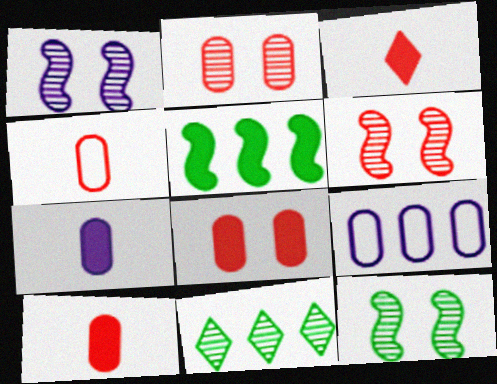[[1, 6, 12], 
[3, 9, 12]]